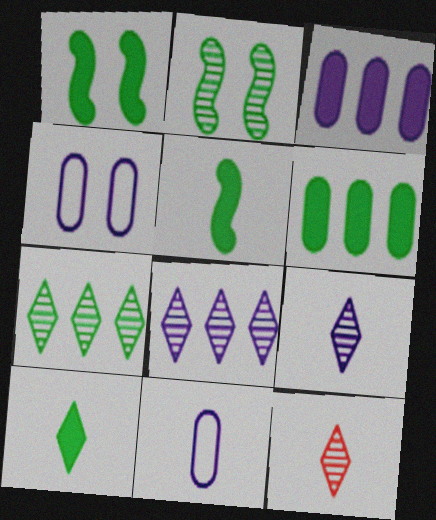[[1, 6, 10], 
[5, 11, 12]]